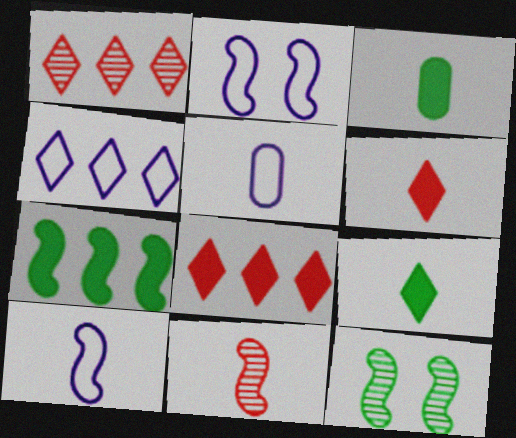[[1, 2, 3], 
[2, 4, 5], 
[2, 7, 11], 
[5, 8, 12], 
[5, 9, 11]]